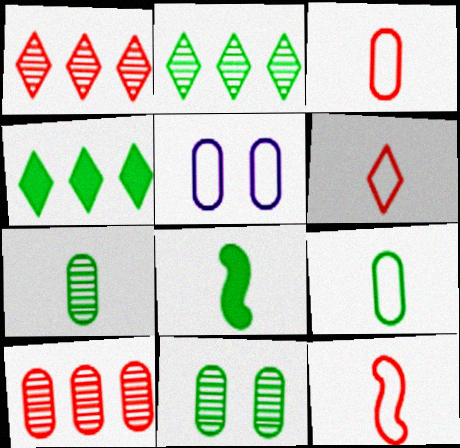[[1, 5, 8], 
[3, 6, 12]]